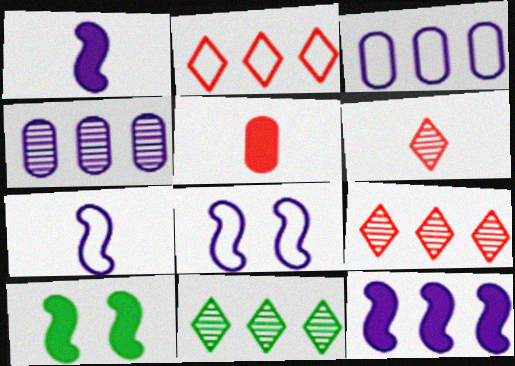[[3, 6, 10], 
[5, 8, 11]]